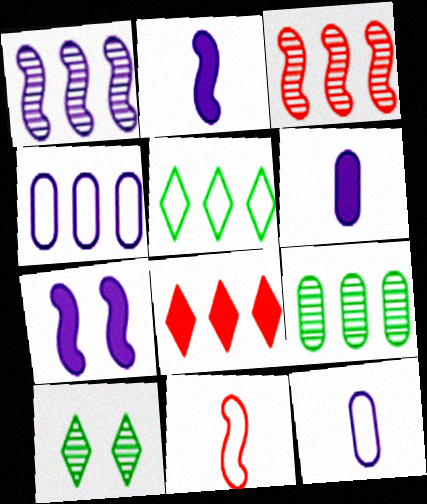[]